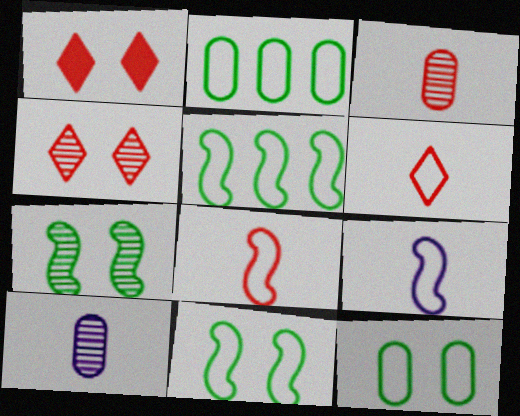[[1, 5, 10]]